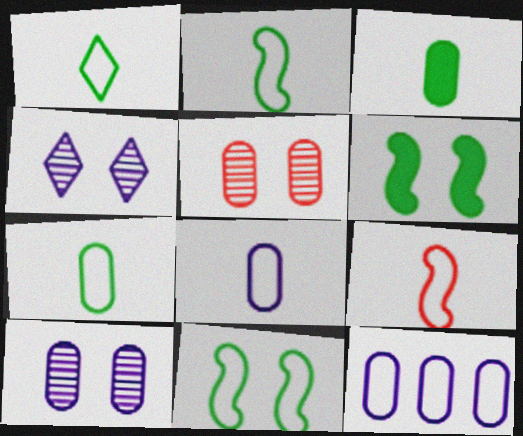[[1, 2, 7], 
[1, 8, 9], 
[3, 5, 12]]